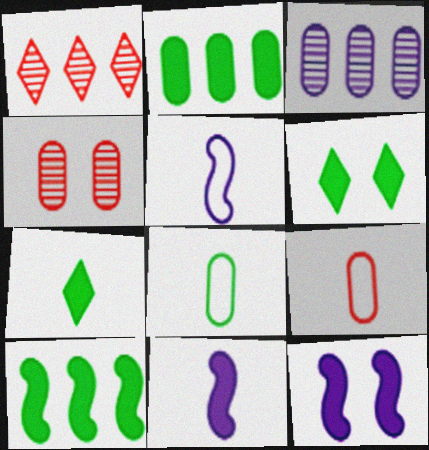[[1, 8, 12]]